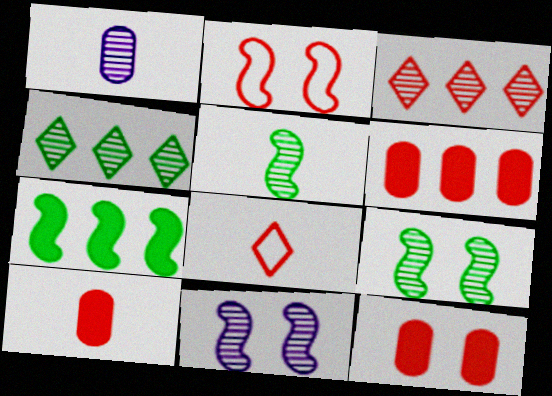[[1, 3, 9], 
[2, 3, 10], 
[6, 10, 12]]